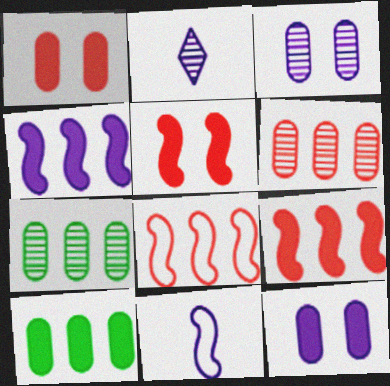[]